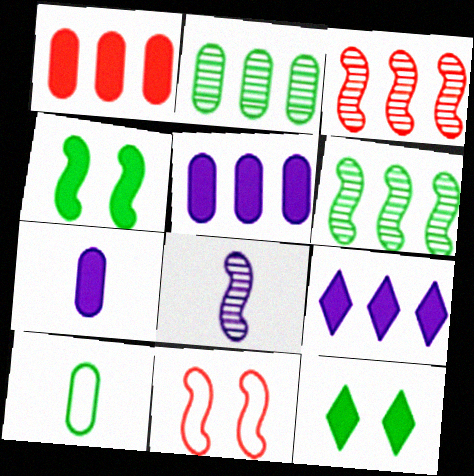[[6, 10, 12]]